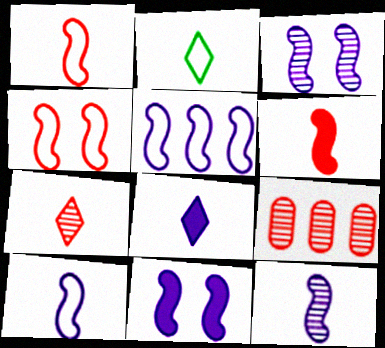[[2, 7, 8], 
[2, 9, 11], 
[5, 11, 12]]